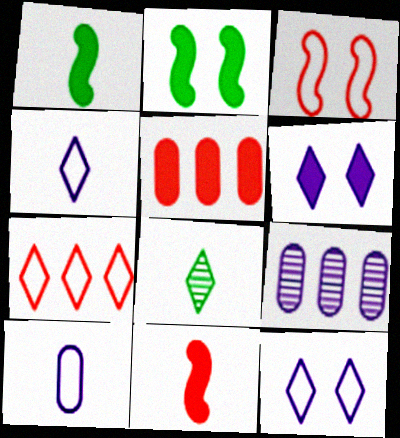[[1, 5, 6], 
[6, 7, 8], 
[8, 10, 11]]